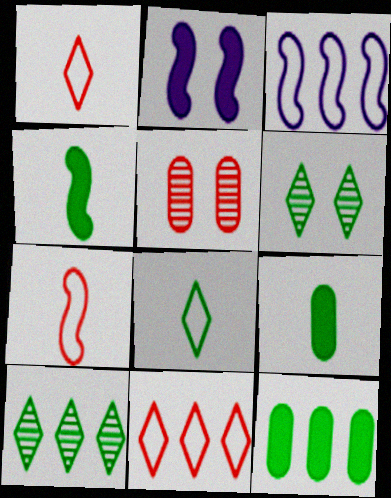[]